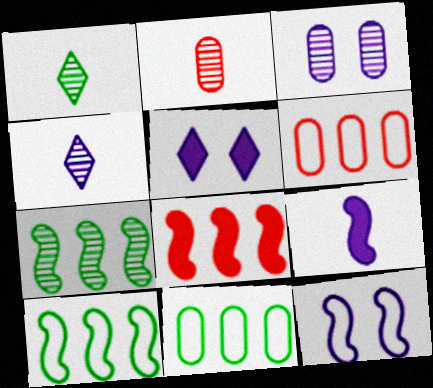[[2, 5, 10], 
[3, 5, 12]]